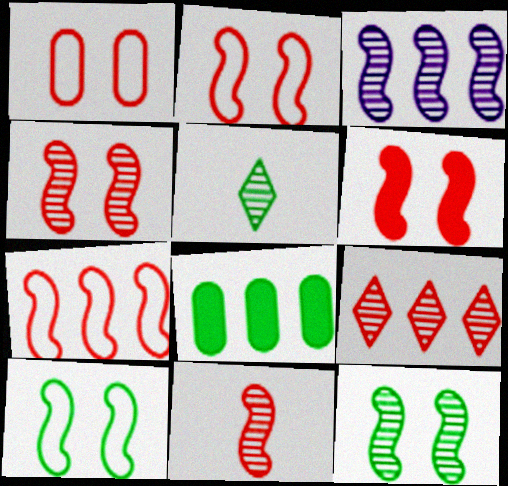[[2, 4, 6], 
[3, 11, 12], 
[5, 8, 10], 
[6, 7, 11]]